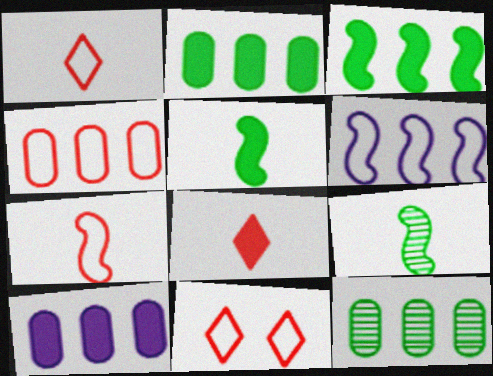[[4, 7, 11], 
[4, 10, 12], 
[9, 10, 11]]